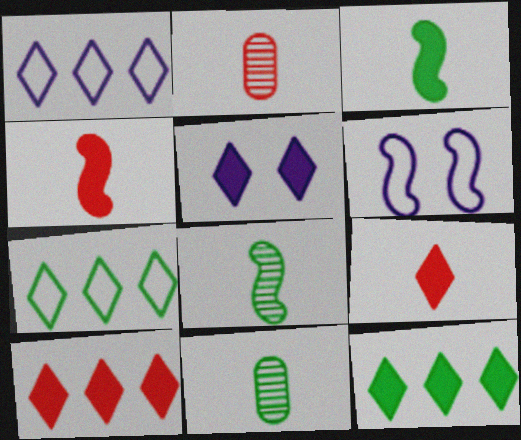[[2, 6, 12], 
[5, 9, 12], 
[6, 10, 11]]